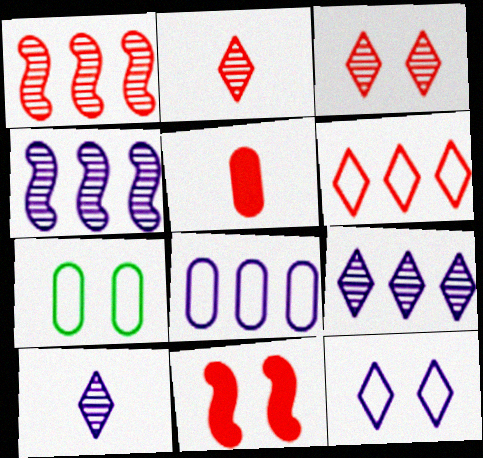[]